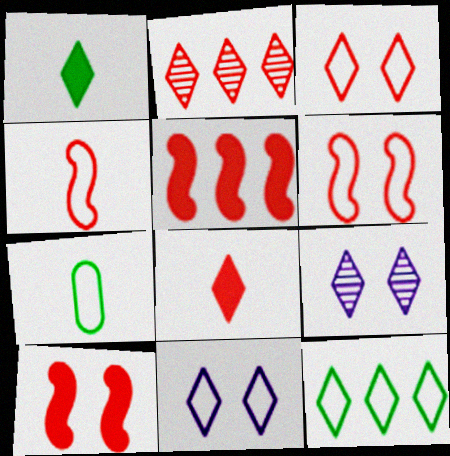[[1, 2, 11], 
[2, 3, 8], 
[5, 7, 9], 
[8, 9, 12]]